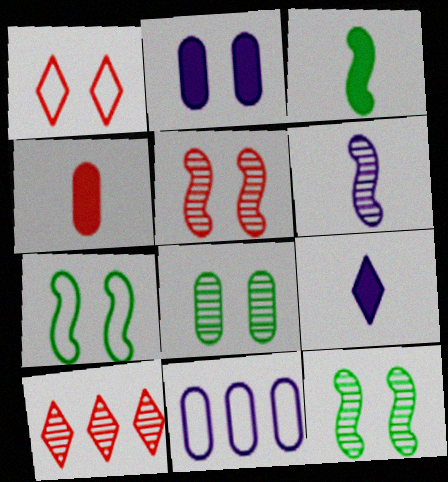[[1, 2, 12], 
[3, 4, 9], 
[4, 8, 11], 
[6, 8, 10]]